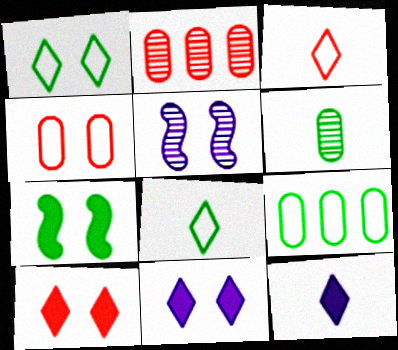[]